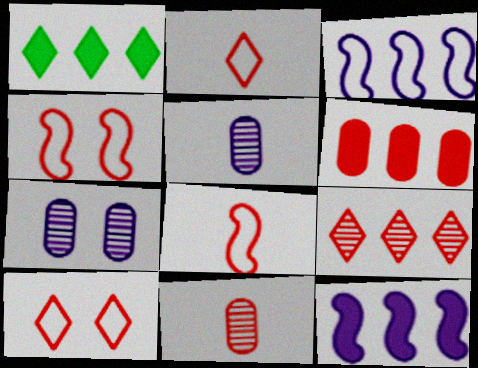[[1, 4, 5], 
[1, 6, 12], 
[1, 7, 8]]